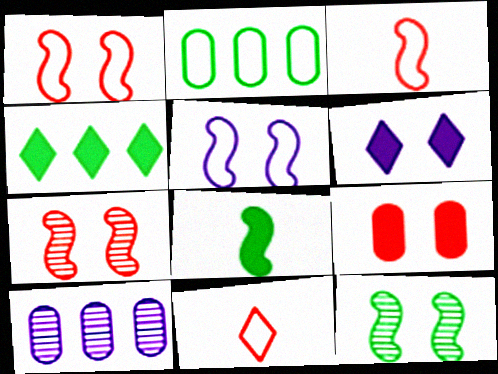[[2, 5, 11]]